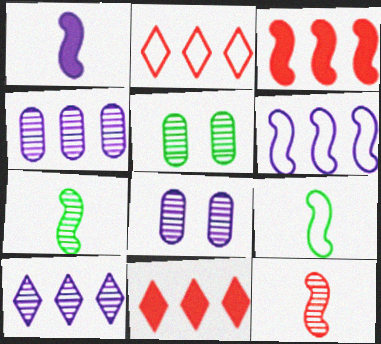[[1, 2, 5], 
[1, 9, 12], 
[5, 10, 12], 
[8, 9, 11]]